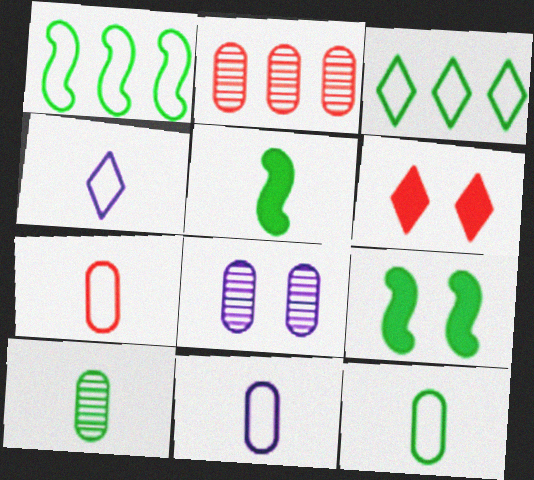[[2, 4, 9], 
[2, 8, 10], 
[3, 9, 10], 
[7, 11, 12]]